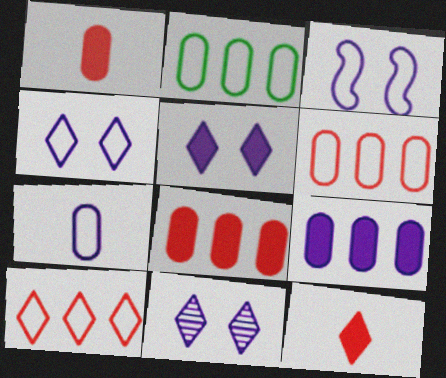[[4, 5, 11]]